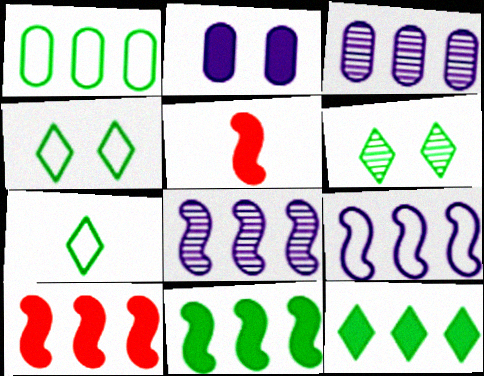[[2, 5, 12], 
[3, 4, 5], 
[6, 7, 12]]